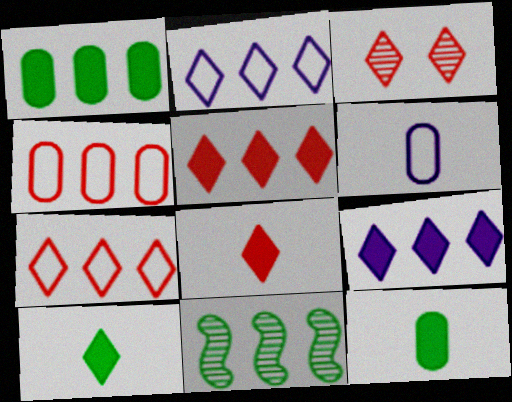[[2, 3, 10], 
[3, 7, 8], 
[4, 9, 11]]